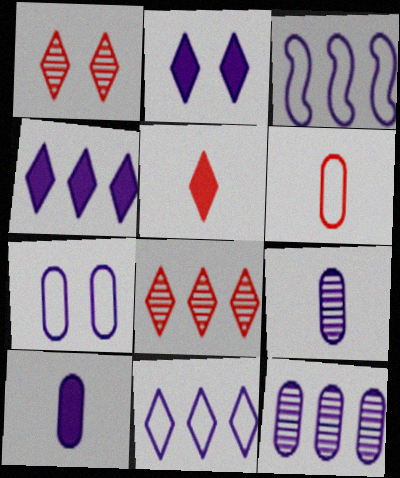[[2, 3, 9], 
[3, 4, 12], 
[7, 10, 12]]